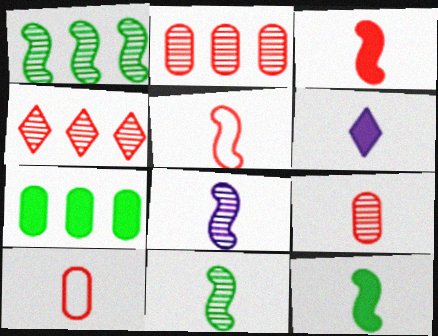[[5, 8, 12], 
[6, 10, 11]]